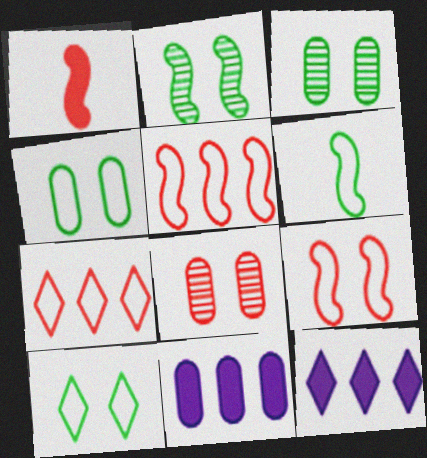[[1, 7, 8], 
[6, 8, 12]]